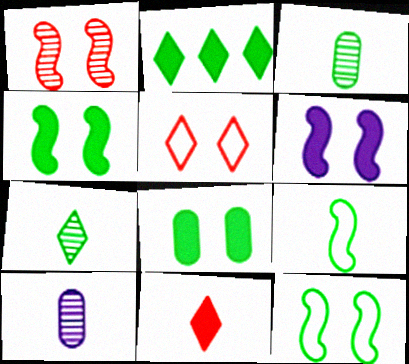[[1, 6, 12], 
[2, 3, 12], 
[9, 10, 11]]